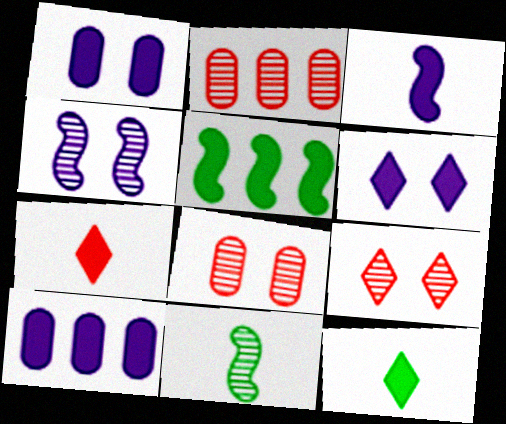[[1, 5, 7], 
[3, 6, 10]]